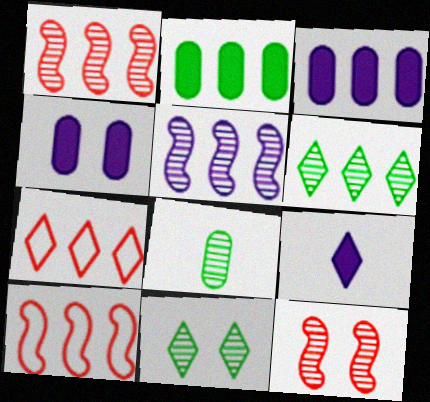[[2, 5, 7], 
[3, 6, 10], 
[7, 9, 11]]